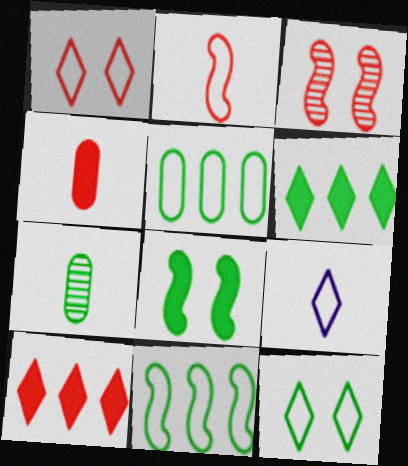[]